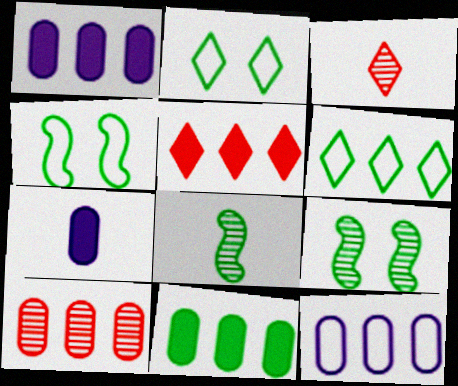[[1, 3, 4], 
[2, 8, 11], 
[10, 11, 12]]